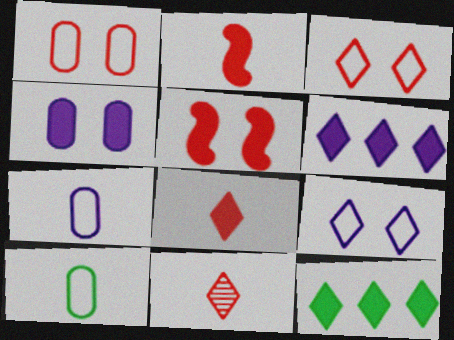[[2, 4, 12], 
[9, 11, 12]]